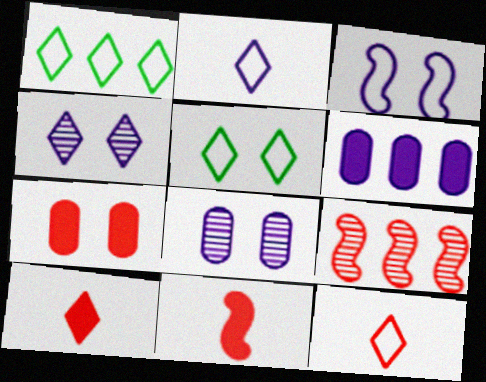[[1, 4, 10], 
[1, 6, 9], 
[1, 8, 11], 
[7, 9, 12]]